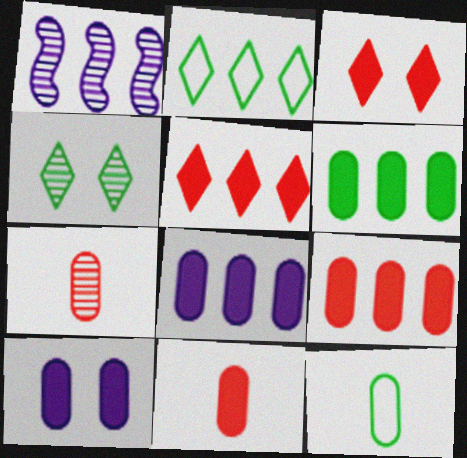[[1, 2, 9], 
[1, 3, 12], 
[1, 4, 7], 
[6, 8, 9], 
[6, 10, 11]]